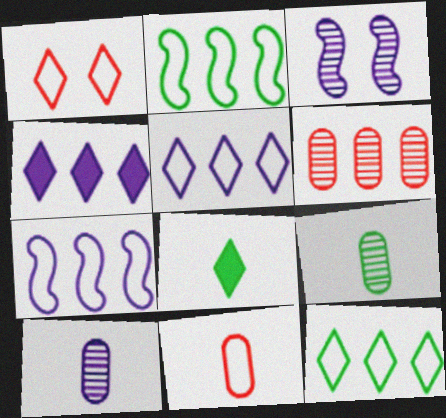[[2, 4, 6]]